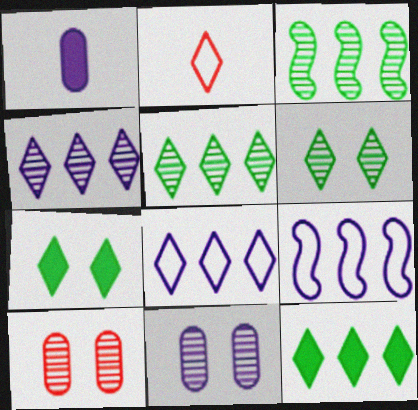[[2, 4, 7]]